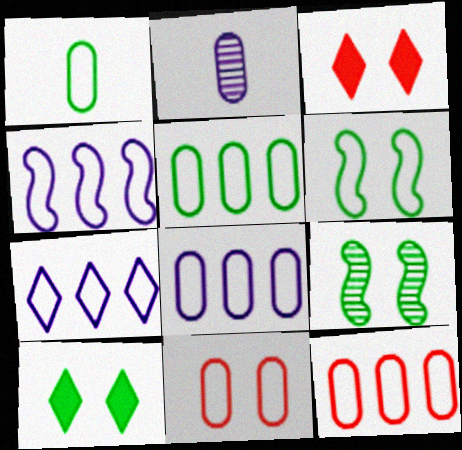[[1, 8, 11], 
[4, 7, 8], 
[5, 8, 12]]